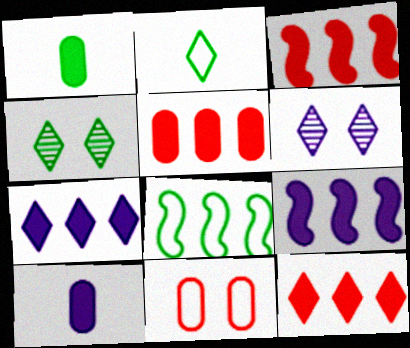[[1, 4, 8], 
[2, 6, 12], 
[3, 5, 12]]